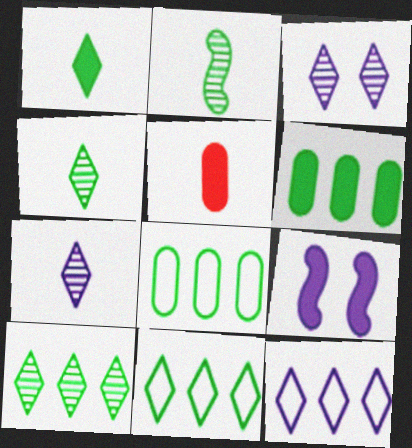[]